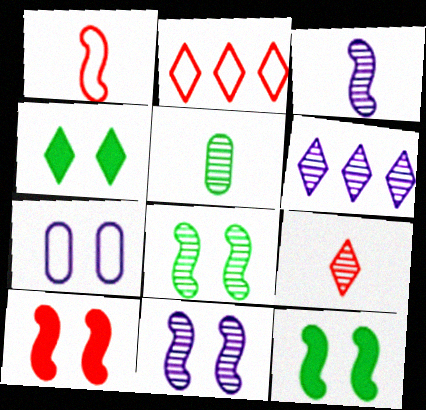[[3, 5, 9]]